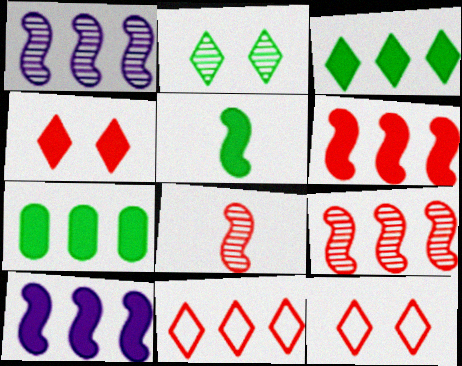[[1, 7, 11]]